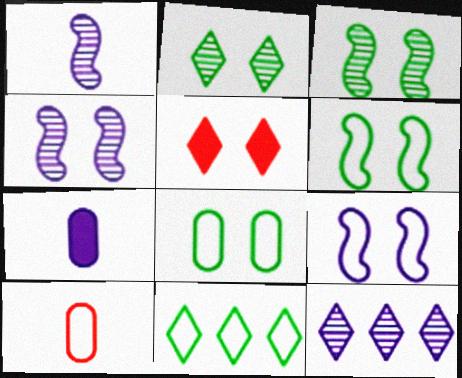[[4, 5, 8], 
[7, 9, 12], 
[9, 10, 11]]